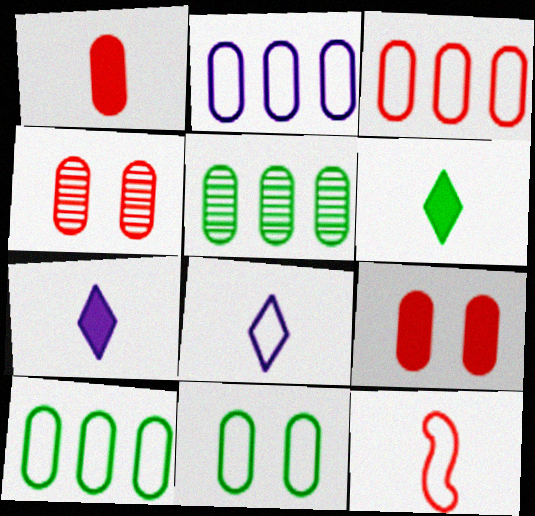[[1, 3, 4], 
[2, 3, 10]]